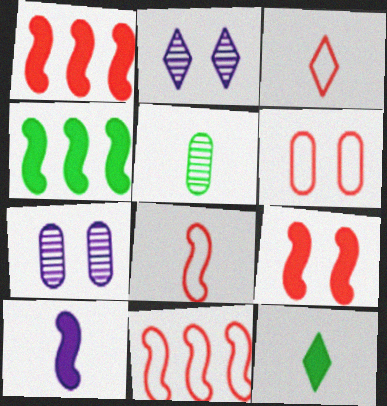[[3, 4, 7], 
[3, 5, 10], 
[3, 6, 11], 
[4, 9, 10], 
[7, 11, 12]]